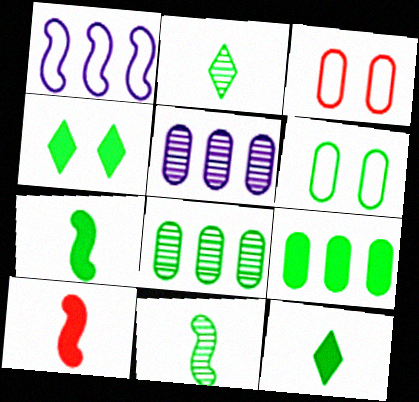[[4, 7, 9]]